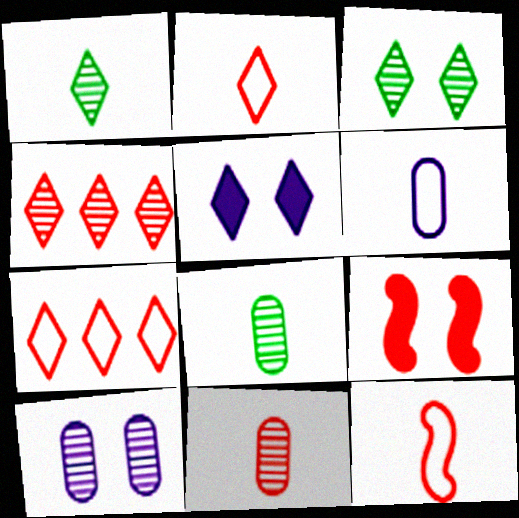[[1, 5, 7], 
[7, 9, 11]]